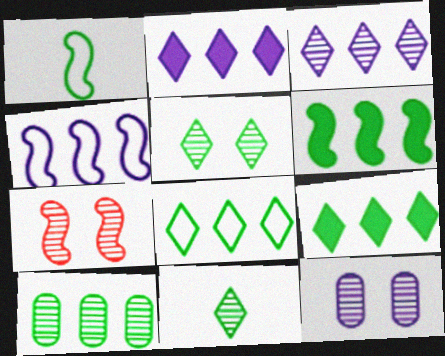[[5, 7, 12], 
[6, 8, 10]]